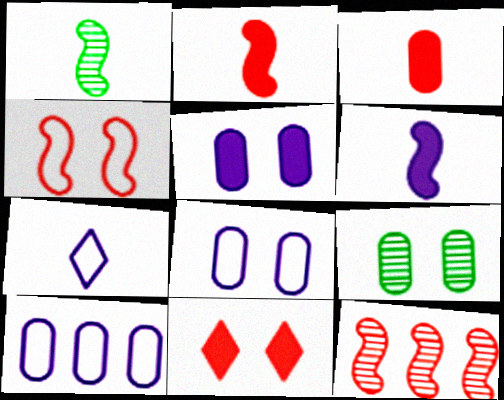[[1, 3, 7], 
[1, 10, 11], 
[2, 4, 12], 
[3, 9, 10]]